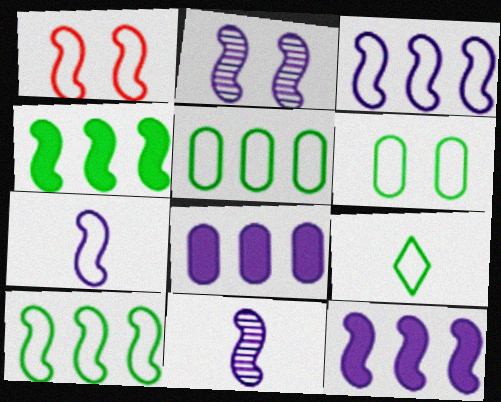[[1, 4, 11], 
[1, 7, 10], 
[2, 7, 12], 
[6, 9, 10]]